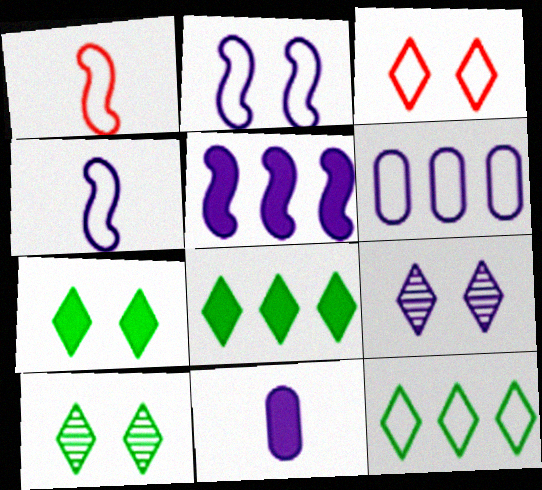[[3, 7, 9]]